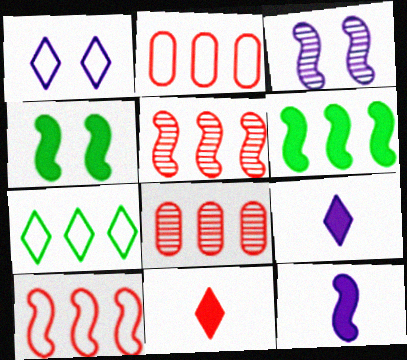[]